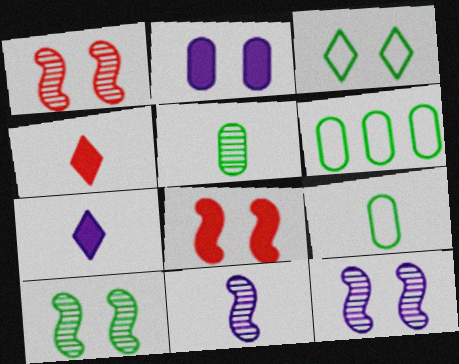[[1, 2, 3], 
[1, 6, 7], 
[1, 10, 12], 
[4, 6, 12], 
[4, 9, 11]]